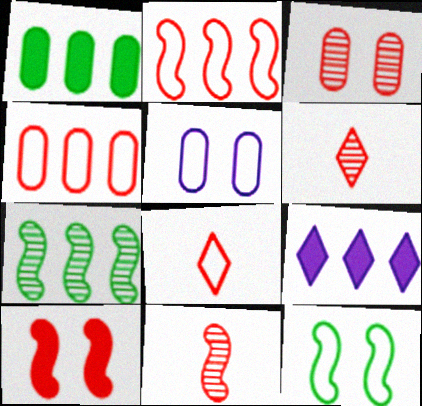[[2, 10, 11], 
[4, 6, 10], 
[4, 7, 9]]